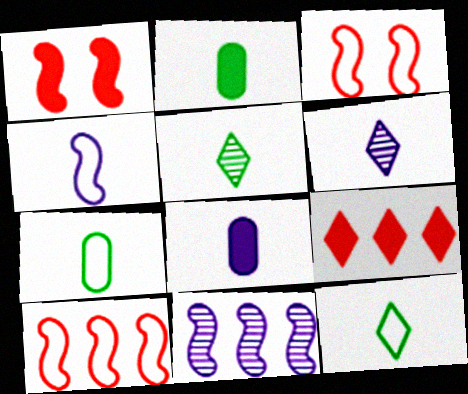[[4, 6, 8]]